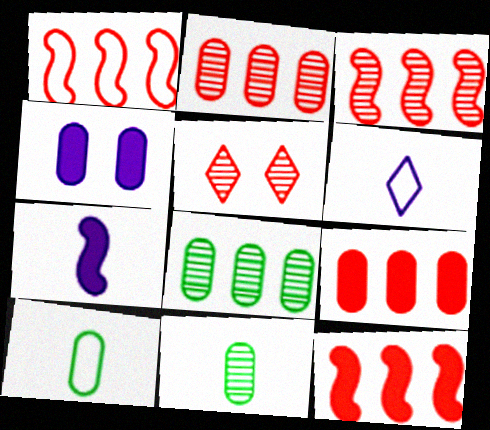[[1, 3, 12], 
[2, 4, 10]]